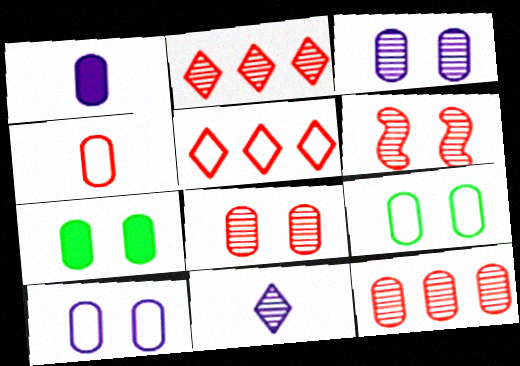[[1, 9, 12], 
[7, 8, 10]]